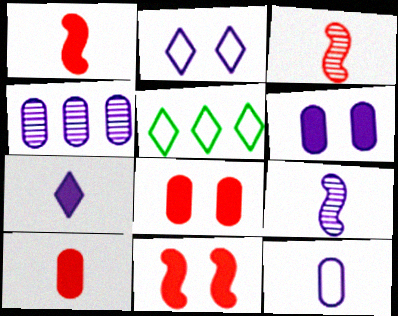[[3, 5, 6], 
[4, 6, 12], 
[5, 8, 9], 
[7, 9, 12]]